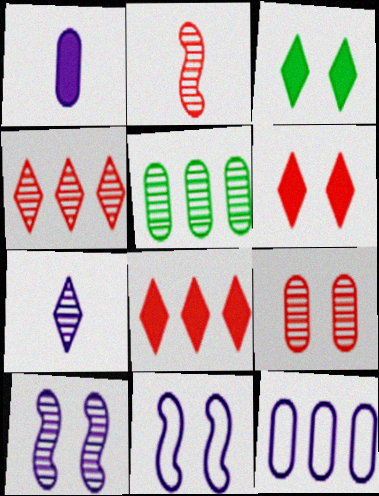[[2, 3, 12], 
[2, 4, 9], 
[3, 9, 11]]